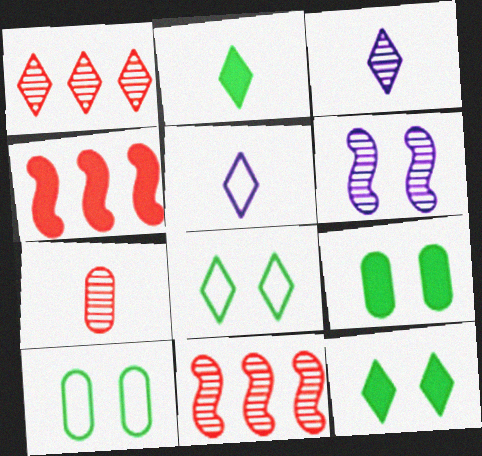[[1, 5, 12], 
[3, 4, 10], 
[5, 9, 11]]